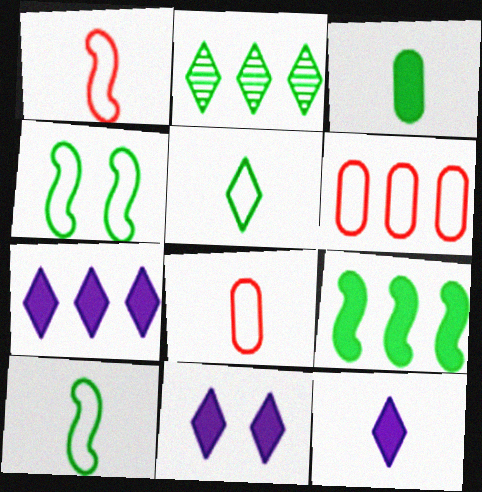[[2, 3, 4], 
[7, 11, 12]]